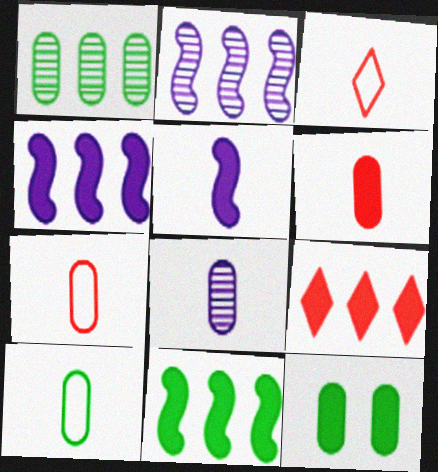[[1, 10, 12], 
[2, 3, 12], 
[5, 9, 12], 
[6, 8, 10]]